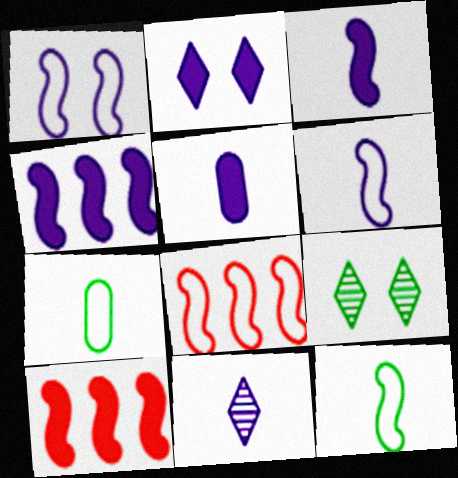[[1, 8, 12], 
[2, 4, 5], 
[5, 6, 11], 
[5, 8, 9]]